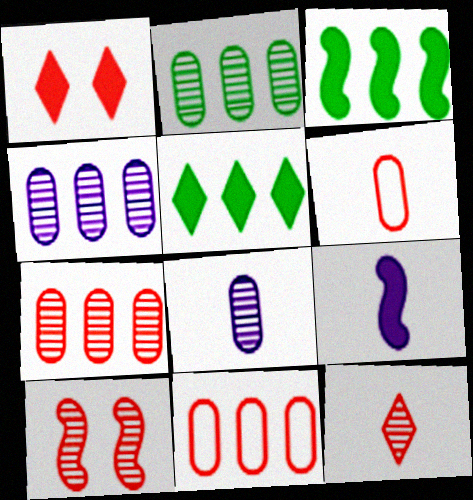[[2, 4, 7], 
[7, 10, 12]]